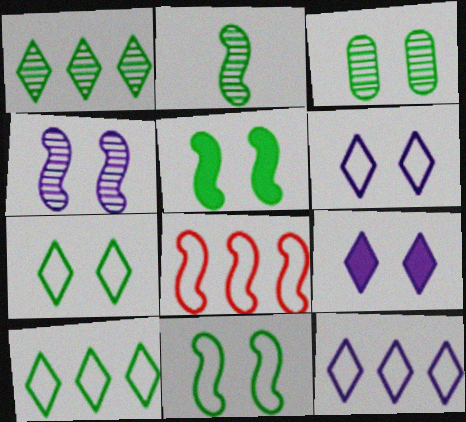[[1, 2, 3], 
[3, 5, 7]]